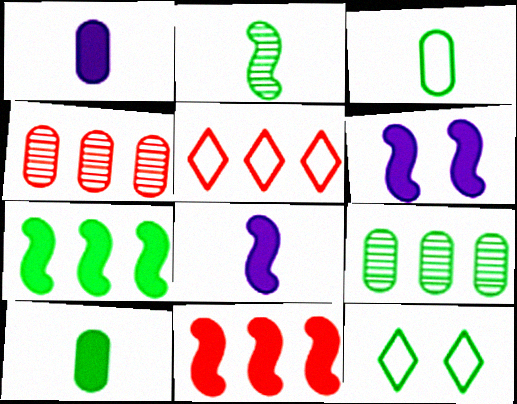[[4, 5, 11], 
[4, 8, 12]]